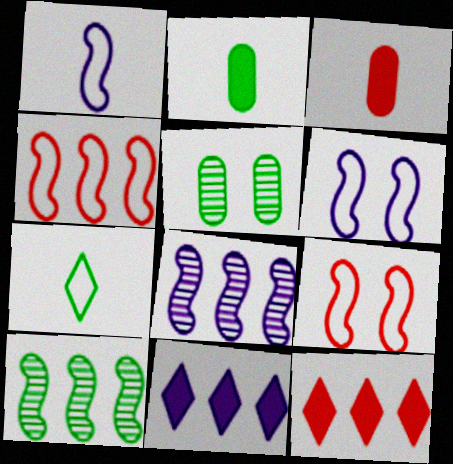[[1, 5, 12]]